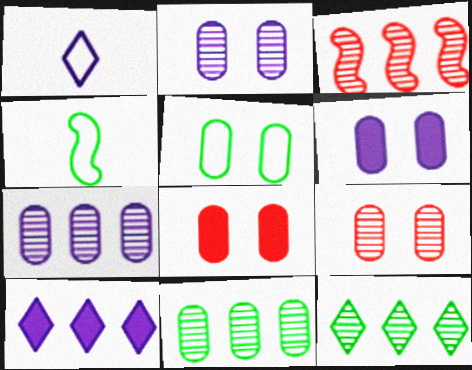[[2, 5, 8], 
[3, 7, 12], 
[4, 9, 10], 
[5, 6, 9]]